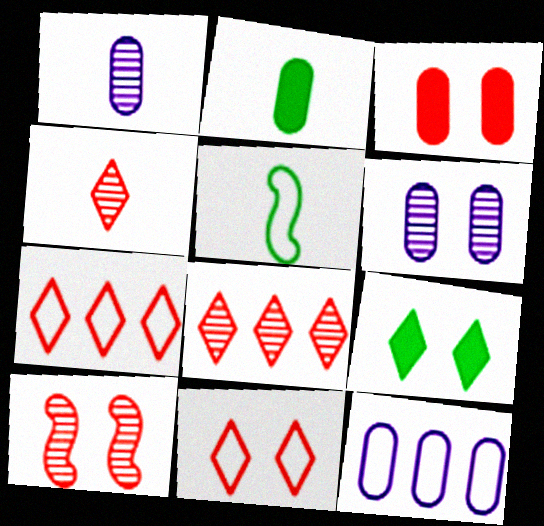[[3, 10, 11], 
[5, 11, 12]]